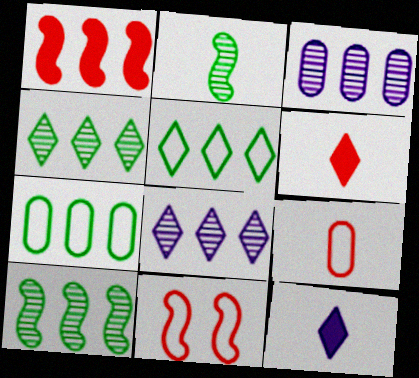[[1, 3, 5], 
[1, 7, 8], 
[2, 9, 12]]